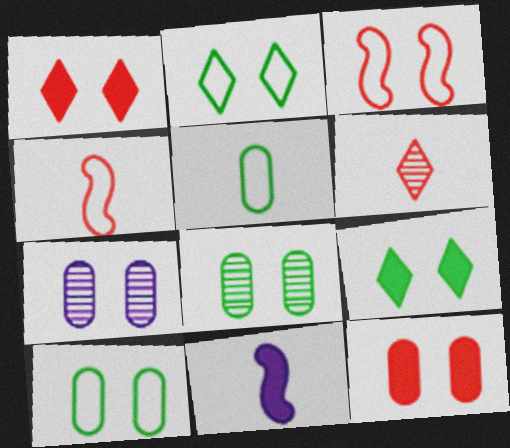[[3, 7, 9], 
[5, 6, 11], 
[7, 10, 12]]